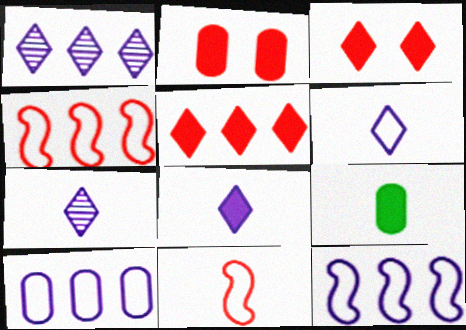[[6, 7, 8], 
[7, 9, 11]]